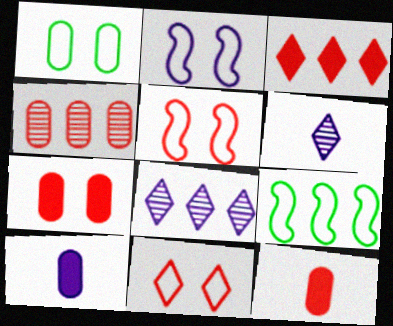[[1, 2, 11], 
[1, 4, 10], 
[2, 8, 10], 
[6, 7, 9]]